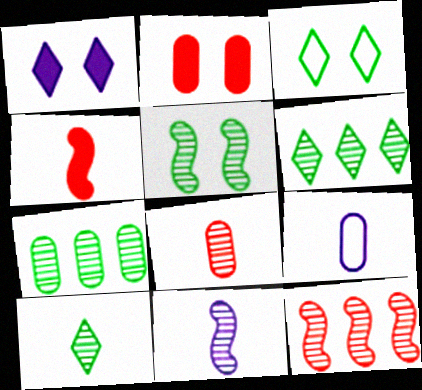[[2, 7, 9], 
[4, 9, 10], 
[5, 7, 10], 
[5, 11, 12], 
[8, 10, 11]]